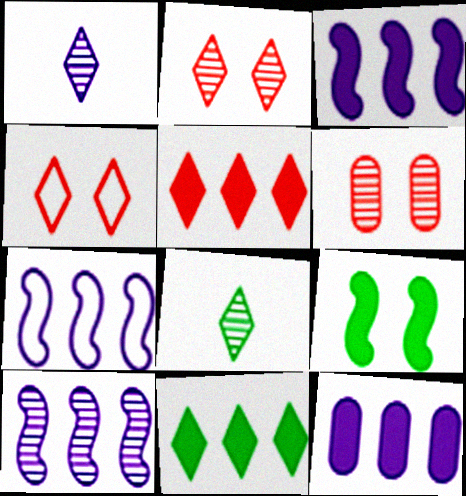[[1, 4, 11], 
[3, 7, 10], 
[6, 8, 10]]